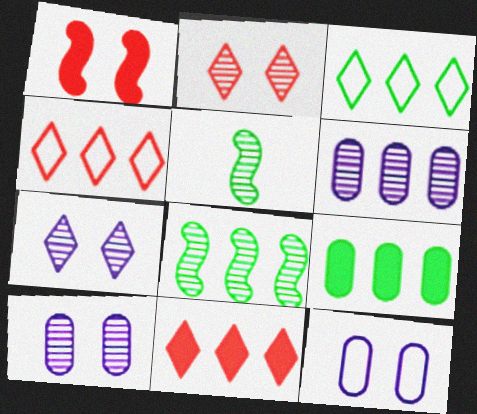[[2, 5, 6], 
[3, 8, 9], 
[5, 11, 12]]